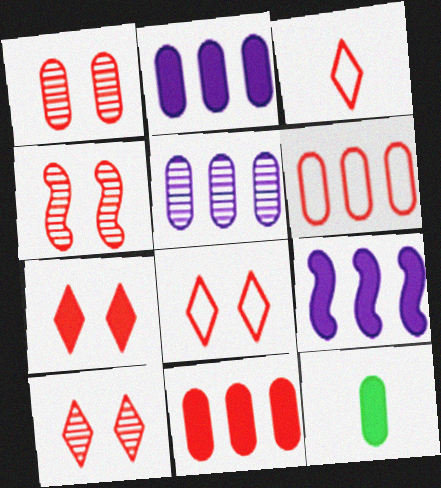[[1, 4, 10], 
[3, 4, 11], 
[7, 8, 10], 
[7, 9, 12]]